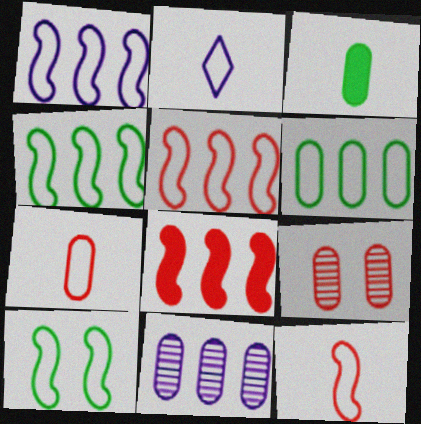[[1, 4, 5], 
[1, 10, 12]]